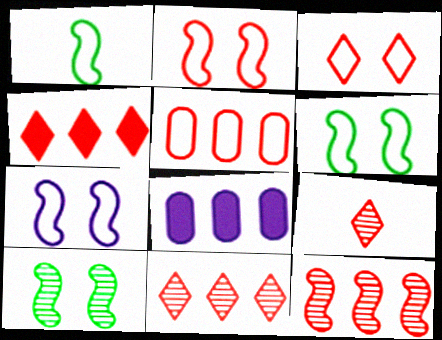[[2, 6, 7], 
[3, 4, 9], 
[4, 5, 12], 
[6, 8, 9]]